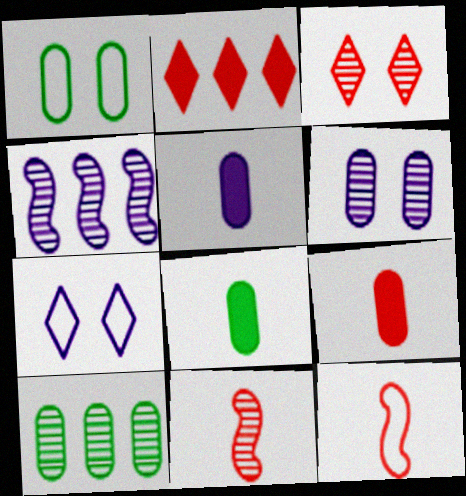[[1, 8, 10], 
[4, 5, 7], 
[5, 8, 9]]